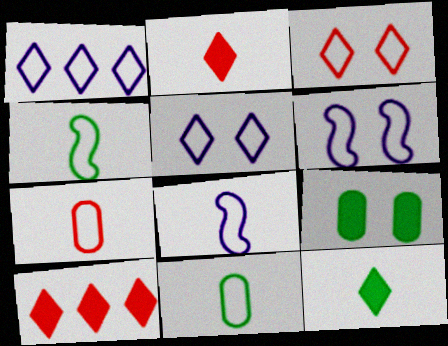[]